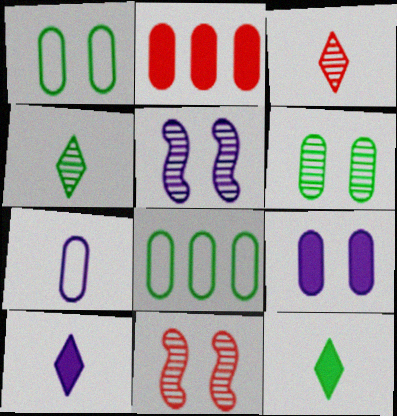[[2, 6, 7], 
[8, 10, 11]]